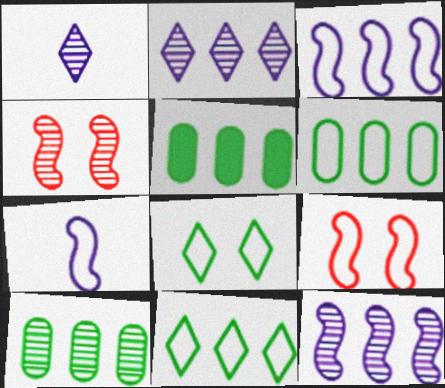[[1, 4, 10], 
[1, 5, 9], 
[5, 6, 10]]